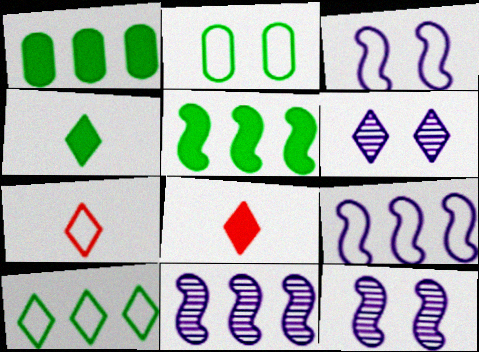[[1, 7, 12], 
[2, 7, 9], 
[2, 8, 11], 
[6, 8, 10]]